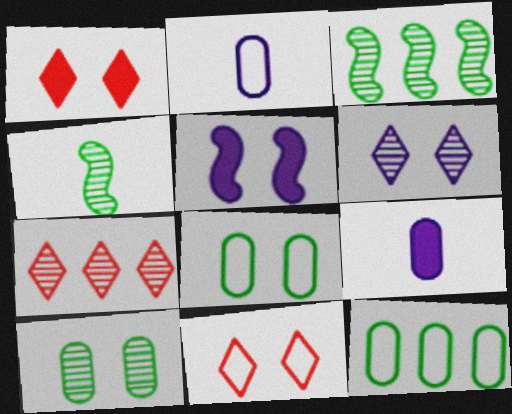[[1, 2, 3], 
[3, 9, 11], 
[5, 10, 11]]